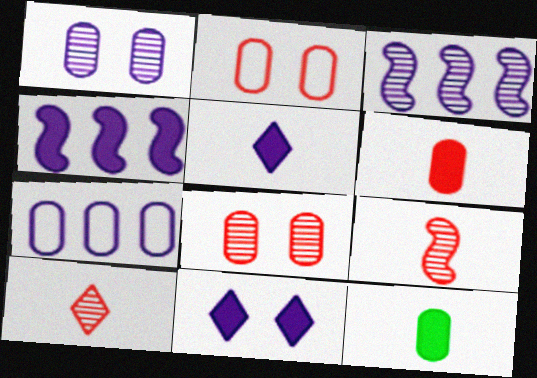[[7, 8, 12]]